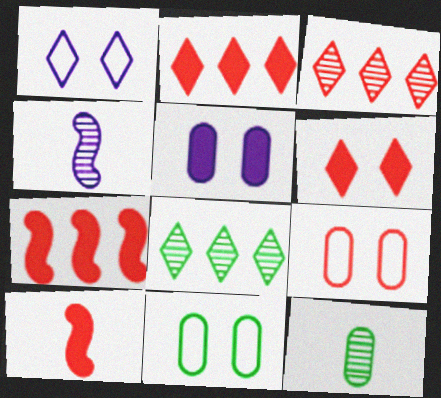[[1, 7, 12], 
[2, 4, 11], 
[3, 9, 10]]